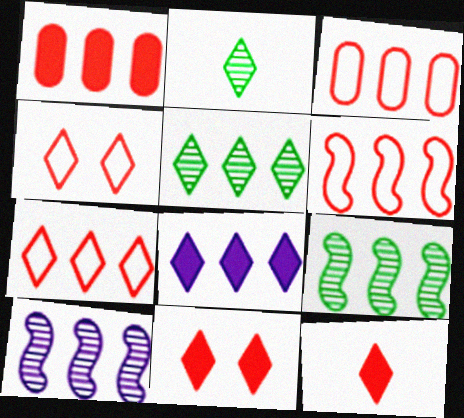[[2, 4, 8], 
[3, 6, 7], 
[3, 8, 9], 
[5, 7, 8]]